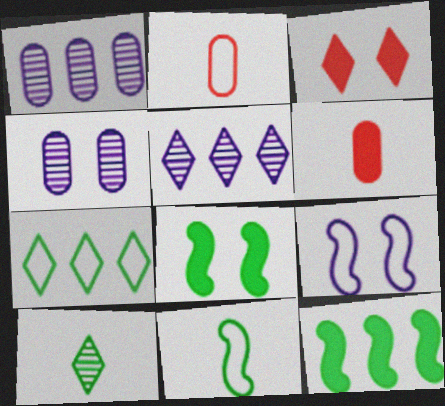[[1, 3, 11], 
[2, 5, 8], 
[2, 7, 9]]